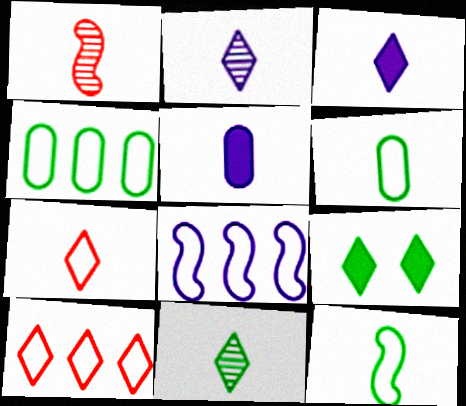[[1, 3, 6], 
[2, 9, 10], 
[3, 7, 11], 
[4, 8, 10]]